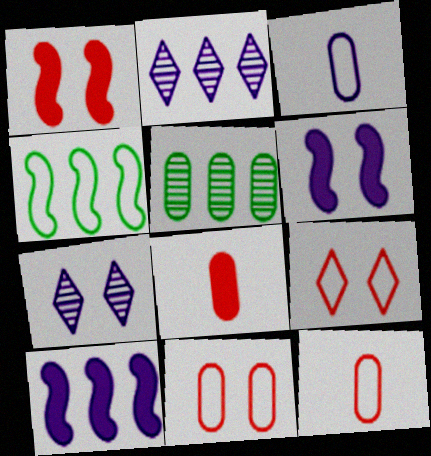[[2, 3, 6], 
[3, 4, 9], 
[3, 7, 10], 
[4, 7, 8]]